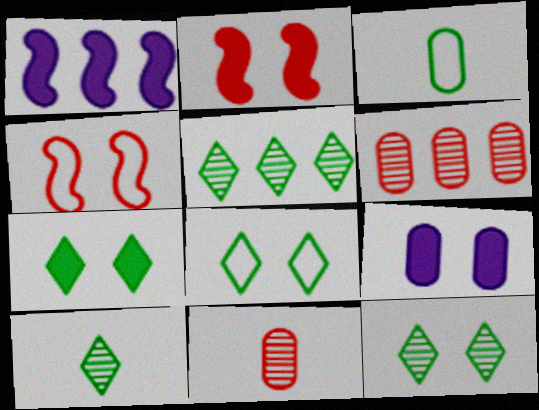[[1, 8, 11], 
[2, 7, 9], 
[3, 6, 9], 
[4, 9, 12], 
[5, 10, 12], 
[7, 8, 12]]